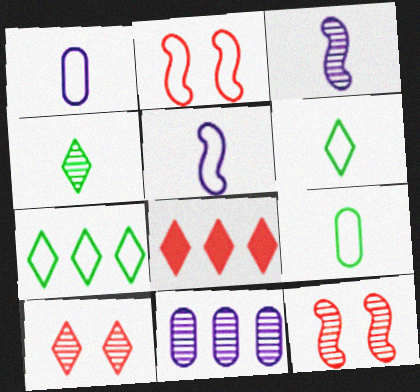[[1, 2, 7], 
[4, 11, 12]]